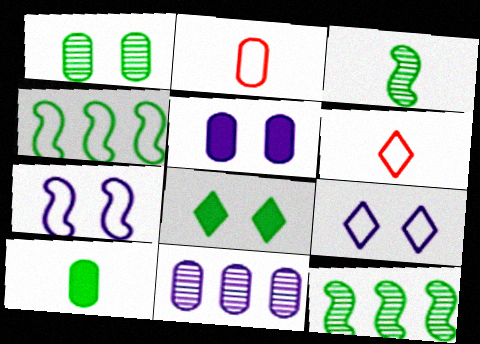[[2, 4, 9], 
[5, 6, 12]]